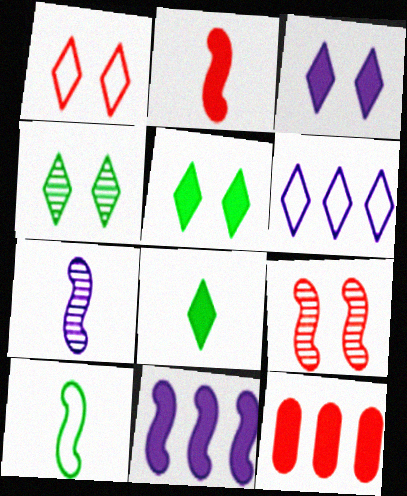[[1, 3, 4], 
[2, 7, 10], 
[9, 10, 11]]